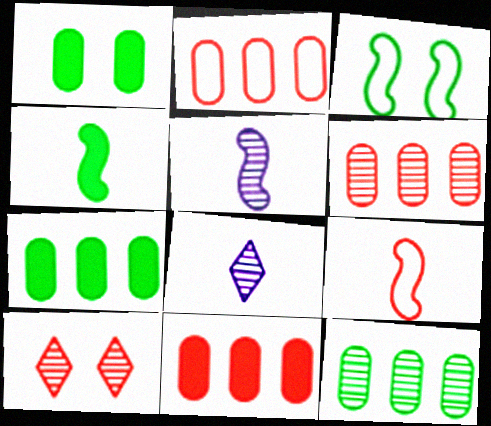[[2, 6, 11], 
[3, 8, 11], 
[4, 5, 9], 
[5, 10, 12], 
[9, 10, 11]]